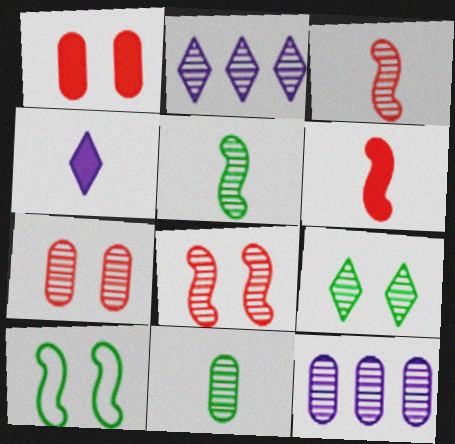[[2, 5, 7], 
[2, 8, 11], 
[3, 9, 12], 
[7, 11, 12]]